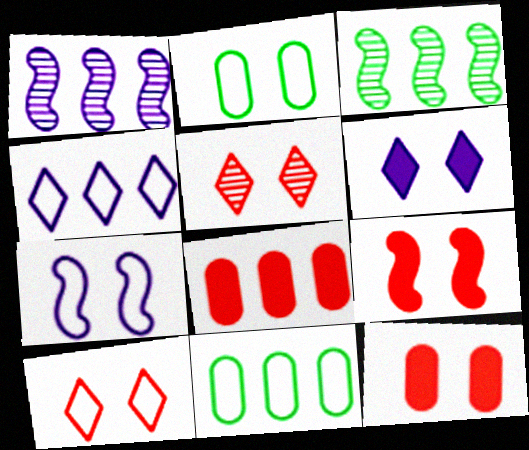[[2, 7, 10], 
[3, 4, 8]]